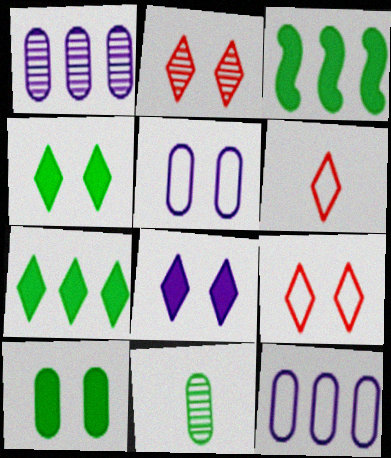[]